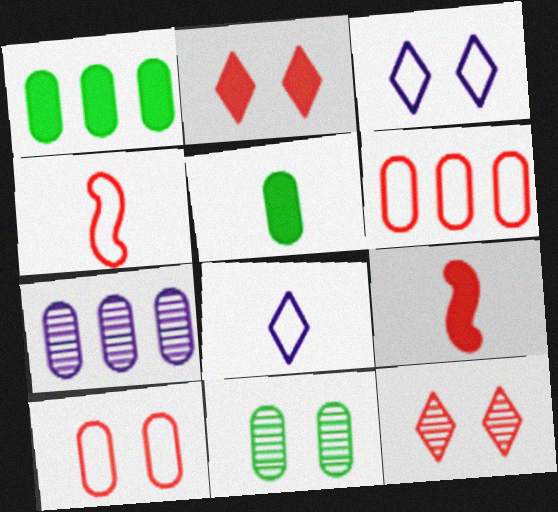[[1, 6, 7], 
[5, 7, 10], 
[6, 9, 12]]